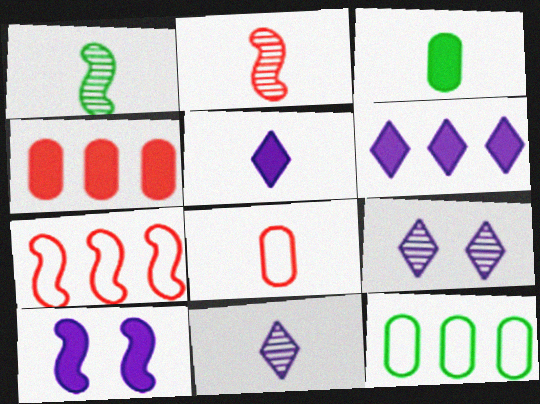[[1, 5, 8], 
[1, 7, 10], 
[3, 7, 9]]